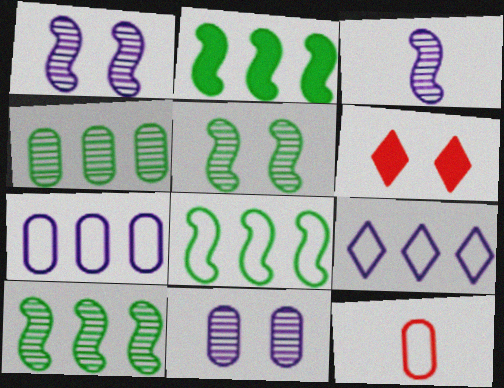[[2, 8, 10]]